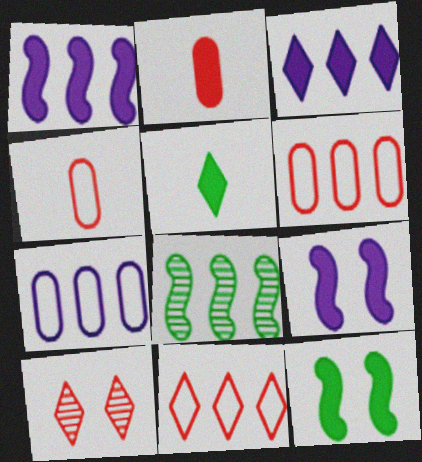[[2, 3, 12], 
[3, 6, 8]]